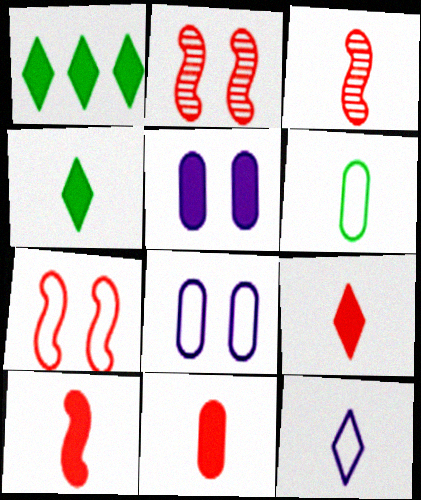[[1, 3, 8], 
[1, 5, 10], 
[9, 10, 11]]